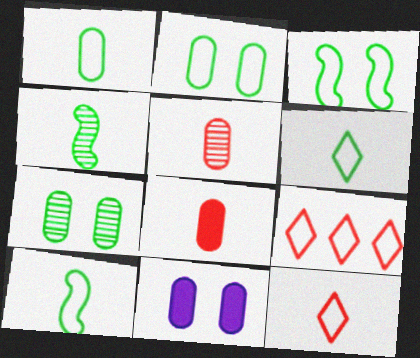[[1, 6, 10], 
[4, 9, 11]]